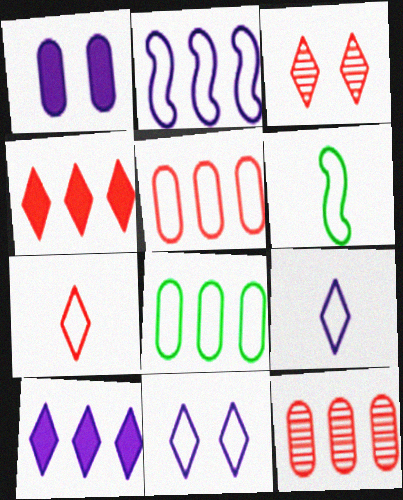[[3, 4, 7], 
[5, 6, 11]]